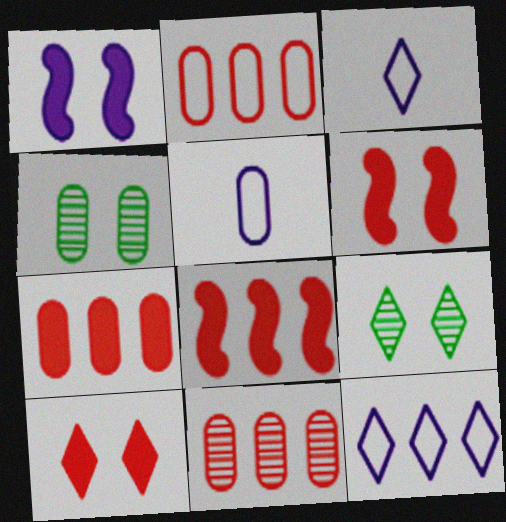[[2, 7, 11], 
[3, 4, 8], 
[4, 5, 7], 
[5, 8, 9]]